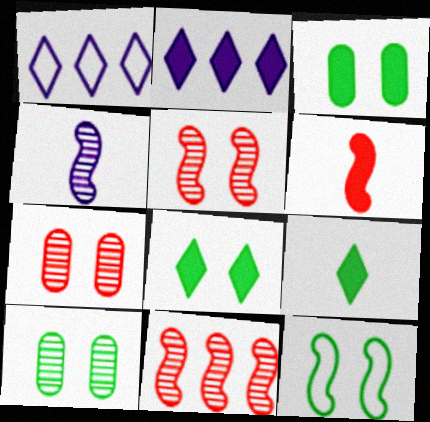[[1, 6, 10], 
[2, 3, 6], 
[8, 10, 12]]